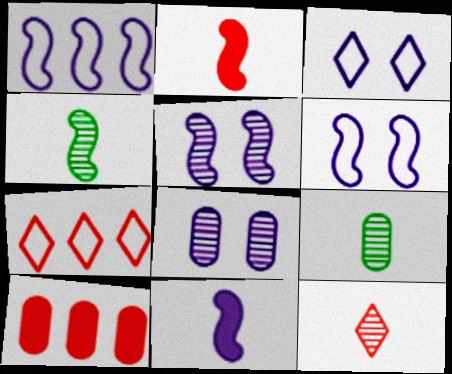[[1, 5, 11], 
[3, 4, 10]]